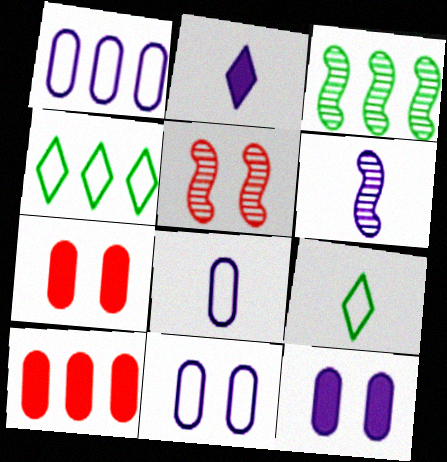[[1, 8, 11], 
[2, 6, 8], 
[3, 5, 6], 
[4, 6, 7]]